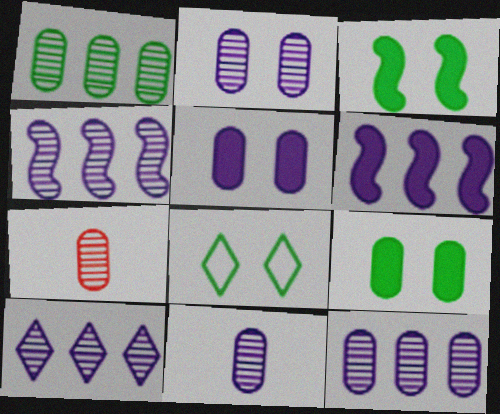[[1, 2, 7], 
[2, 11, 12], 
[4, 10, 12], 
[6, 7, 8]]